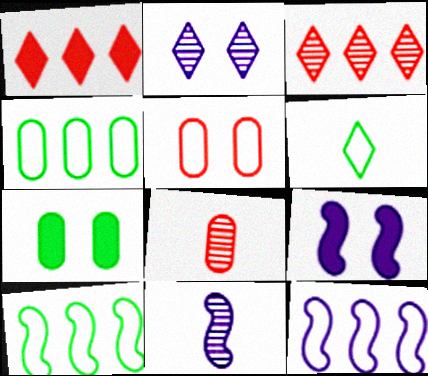[[1, 2, 6], 
[5, 6, 12], 
[9, 11, 12]]